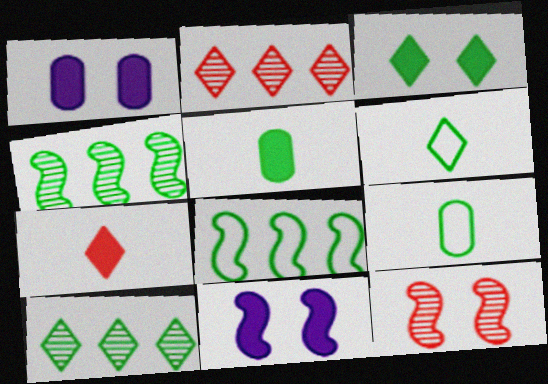[[2, 9, 11], 
[3, 4, 9], 
[3, 6, 10]]